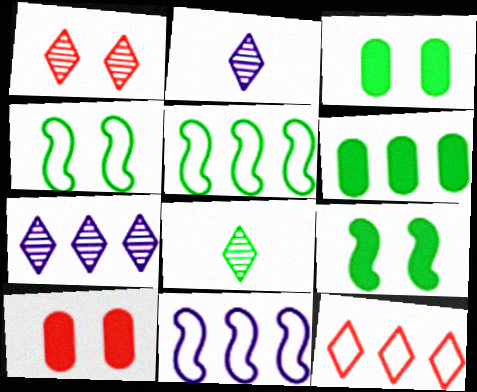[[1, 7, 8], 
[2, 5, 10], 
[3, 5, 8], 
[4, 6, 8], 
[8, 10, 11]]